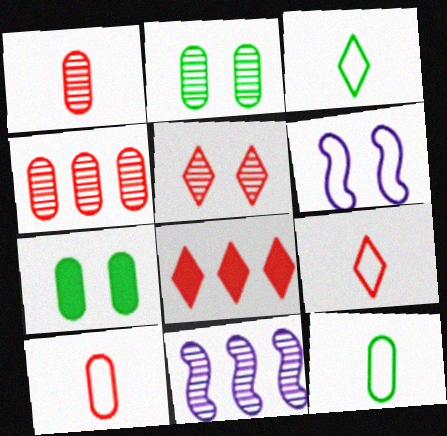[[5, 6, 7], 
[5, 8, 9], 
[7, 9, 11]]